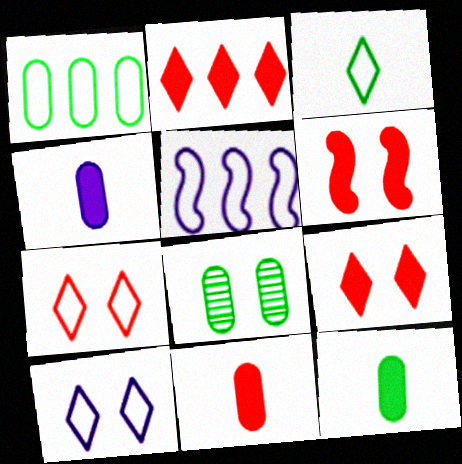[[1, 8, 12], 
[2, 6, 11], 
[4, 11, 12], 
[6, 8, 10]]